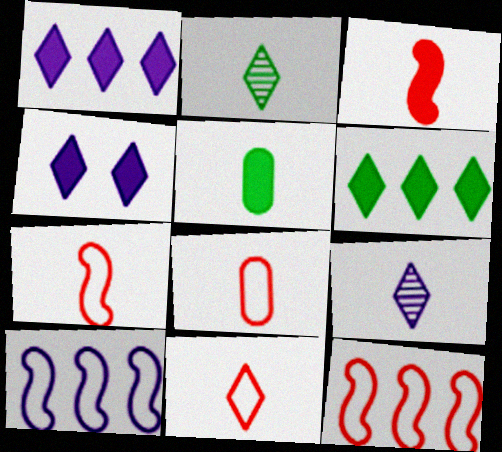[[5, 7, 9], 
[7, 8, 11]]